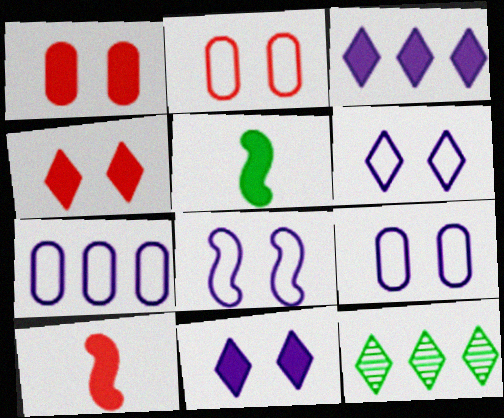[[1, 3, 5], 
[6, 8, 9], 
[9, 10, 12]]